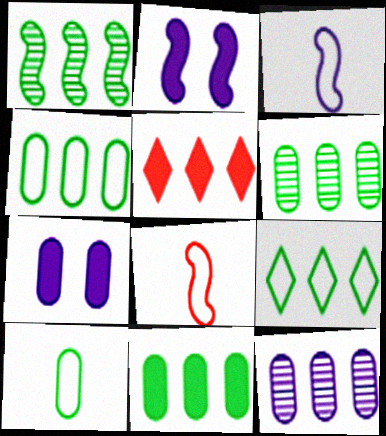[[1, 2, 8], 
[1, 9, 11], 
[4, 6, 11]]